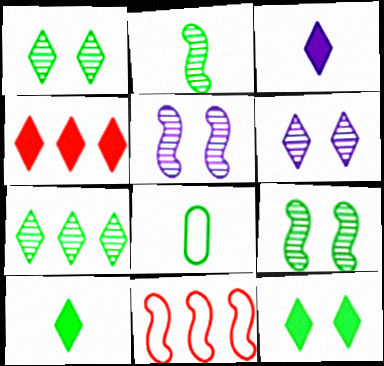[[2, 8, 10], 
[3, 4, 12], 
[4, 5, 8]]